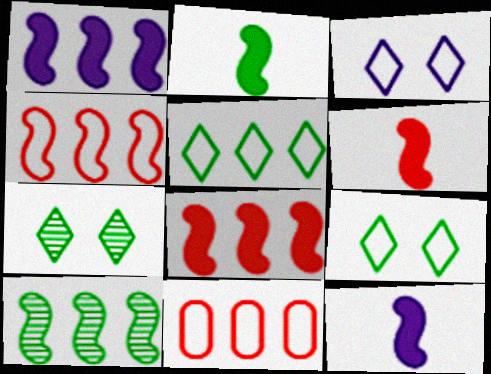[[1, 4, 10], 
[2, 6, 12], 
[7, 11, 12]]